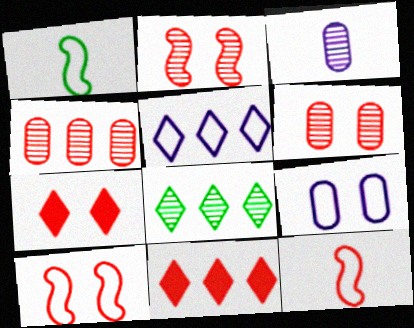[[2, 3, 8], 
[4, 7, 12], 
[5, 8, 11], 
[6, 7, 10], 
[6, 11, 12]]